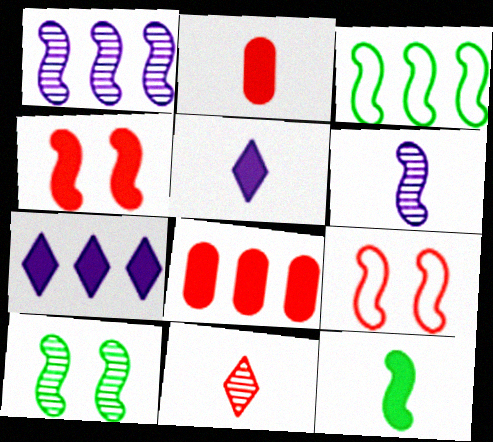[[1, 9, 12], 
[2, 5, 12], 
[3, 4, 6], 
[3, 10, 12], 
[8, 9, 11]]